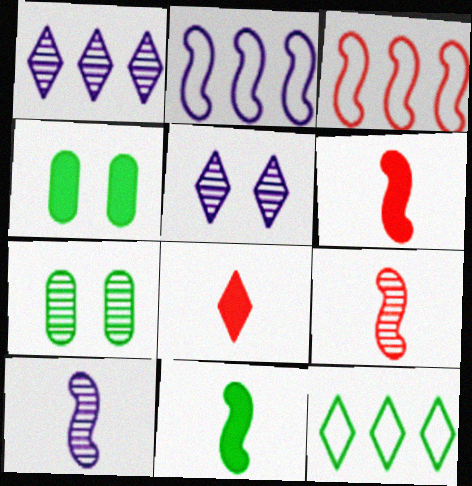[[1, 7, 9], 
[2, 7, 8], 
[5, 8, 12], 
[7, 11, 12]]